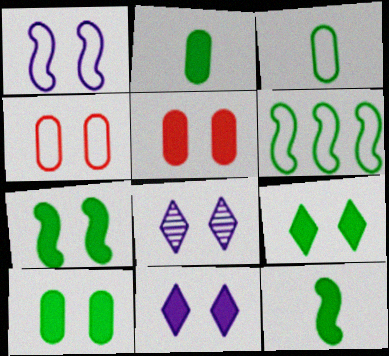[[4, 7, 8], 
[5, 7, 11], 
[7, 9, 10]]